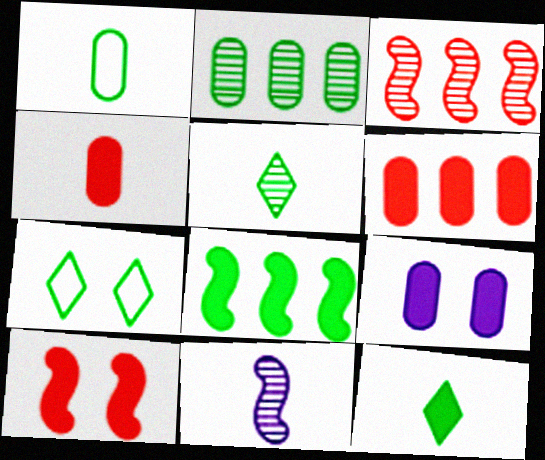[[6, 7, 11]]